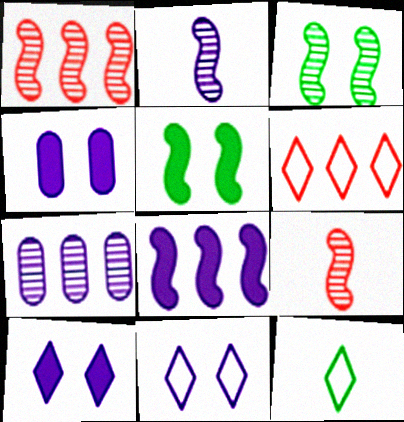[[1, 2, 3], 
[1, 4, 12], 
[6, 11, 12]]